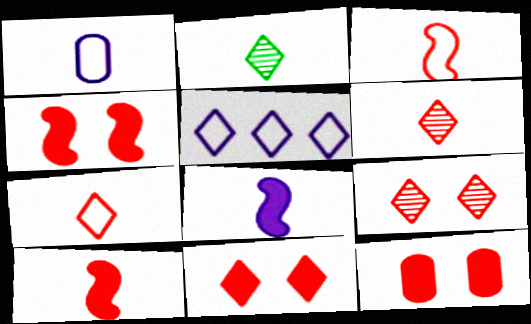[[1, 2, 10], 
[2, 5, 11], 
[4, 11, 12]]